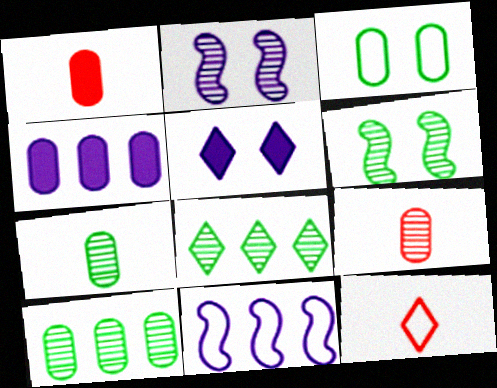[[2, 8, 9], 
[3, 4, 9], 
[3, 11, 12], 
[4, 6, 12], 
[5, 8, 12], 
[6, 7, 8]]